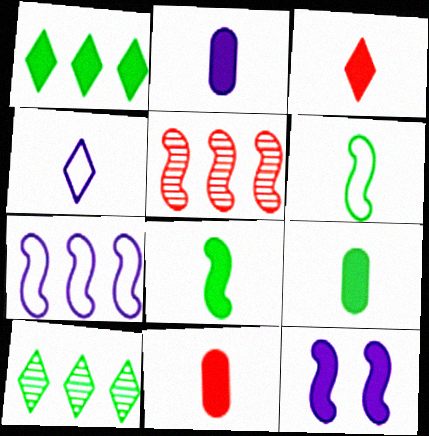[[1, 11, 12], 
[2, 3, 8], 
[2, 9, 11], 
[5, 6, 12]]